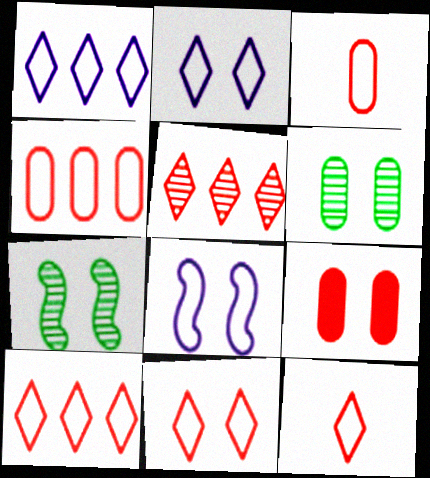[[2, 7, 9], 
[10, 11, 12]]